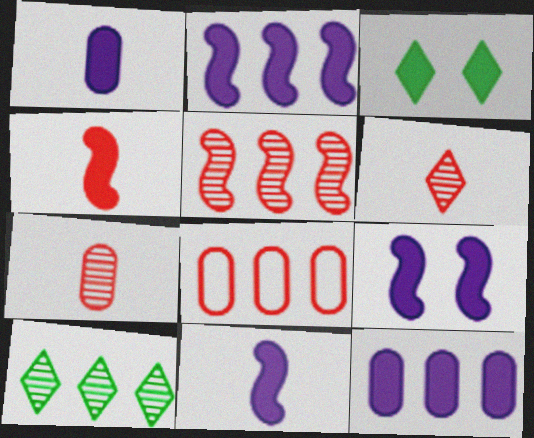[[2, 8, 10], 
[2, 9, 11], 
[3, 4, 12]]